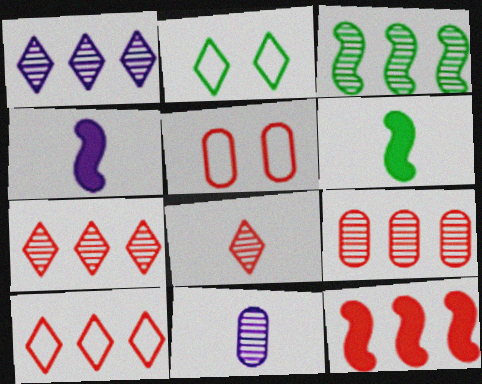[[1, 3, 9], 
[1, 5, 6], 
[2, 4, 9], 
[2, 11, 12], 
[5, 8, 12], 
[9, 10, 12]]